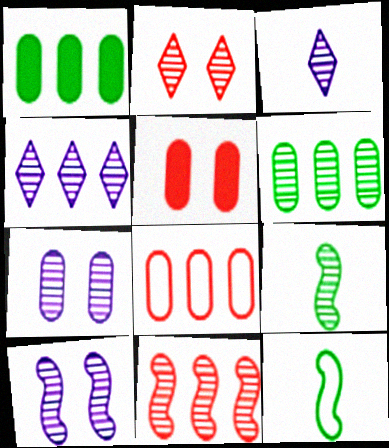[[4, 5, 12], 
[4, 6, 11], 
[9, 10, 11]]